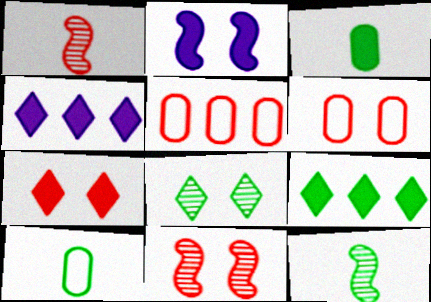[[1, 5, 7], 
[2, 6, 8], 
[4, 6, 12], 
[4, 10, 11], 
[6, 7, 11]]